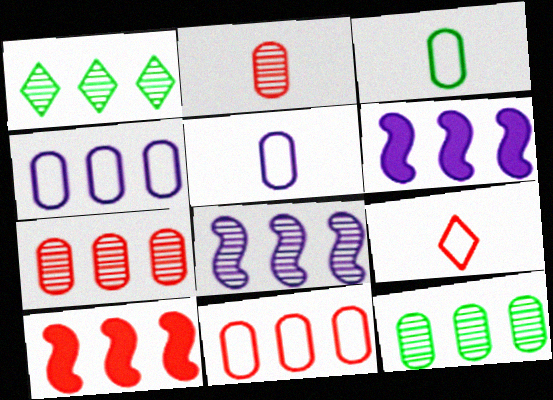[[1, 4, 10], 
[1, 6, 11], 
[1, 7, 8]]